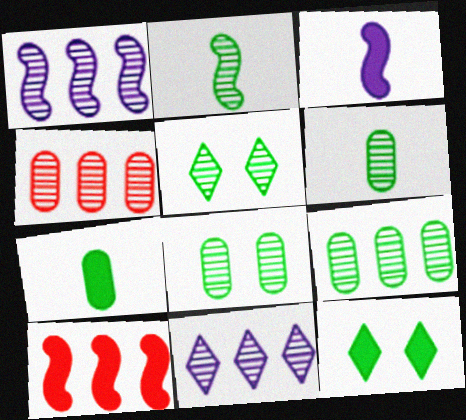[[2, 5, 9], 
[6, 8, 9]]